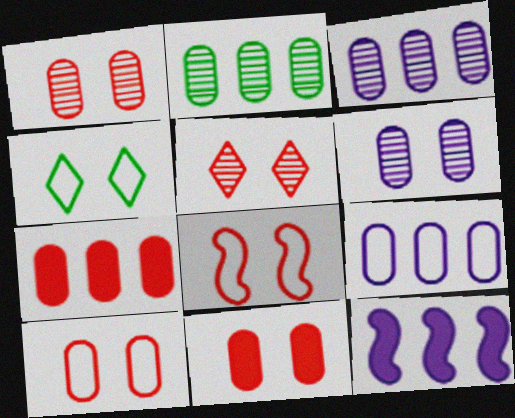[[1, 10, 11], 
[2, 7, 9], 
[5, 8, 11]]